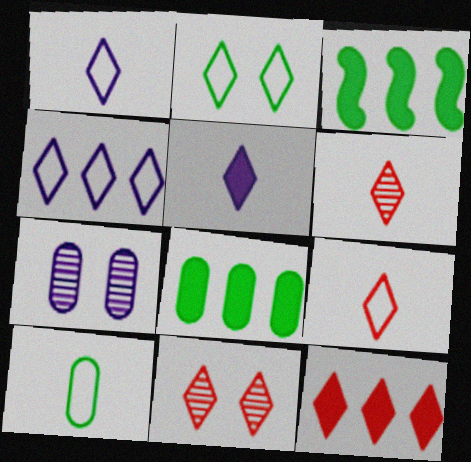[[2, 4, 9], 
[3, 7, 9], 
[9, 11, 12]]